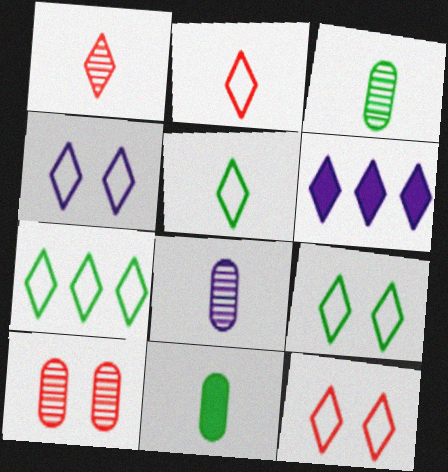[[1, 6, 9], 
[2, 4, 7], 
[4, 9, 12], 
[5, 7, 9]]